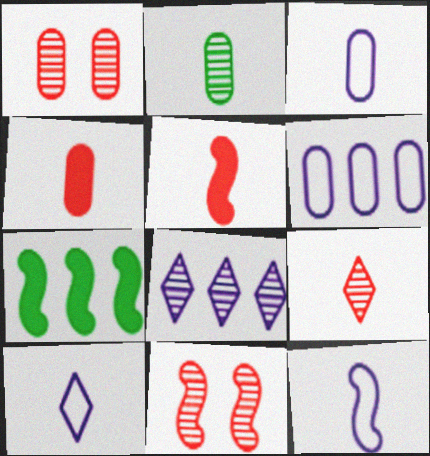[[1, 7, 10], 
[2, 3, 4], 
[2, 5, 10], 
[2, 8, 11], 
[3, 10, 12], 
[7, 11, 12]]